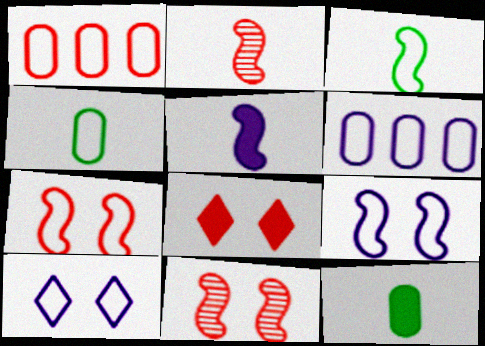[[1, 2, 8], 
[1, 3, 10], 
[2, 3, 5]]